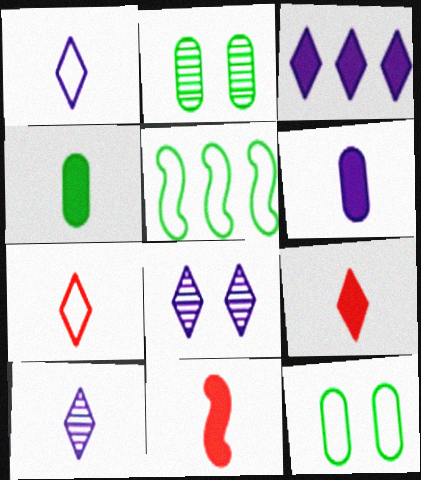[[1, 3, 8]]